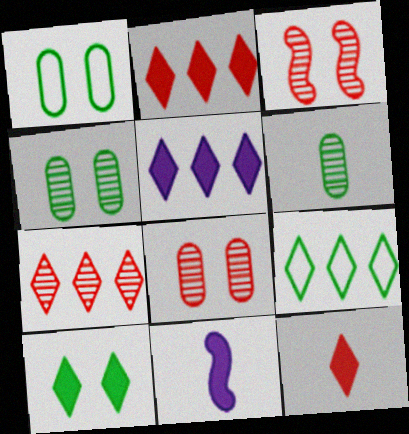[[1, 7, 11], 
[5, 7, 9], 
[5, 10, 12], 
[8, 9, 11]]